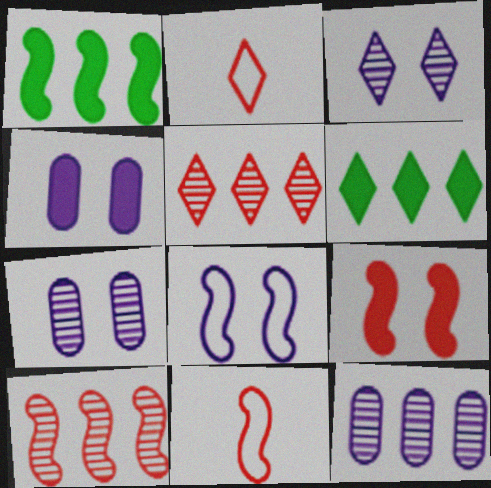[[1, 2, 7], 
[2, 3, 6], 
[3, 4, 8], 
[6, 7, 11], 
[9, 10, 11]]